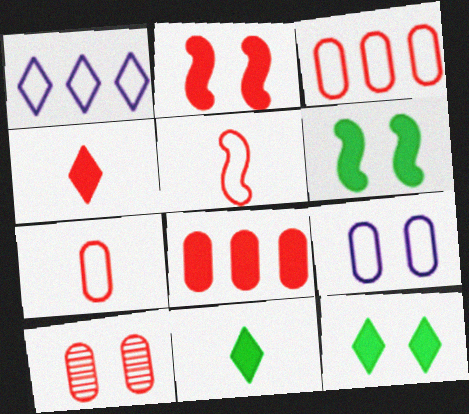[[2, 4, 8], 
[7, 8, 10]]